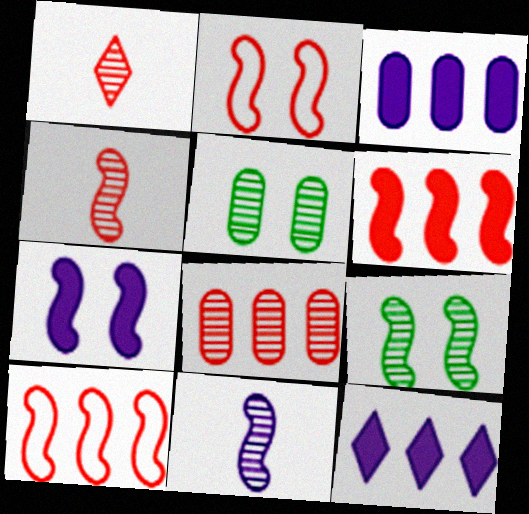[[2, 4, 6], 
[2, 7, 9]]